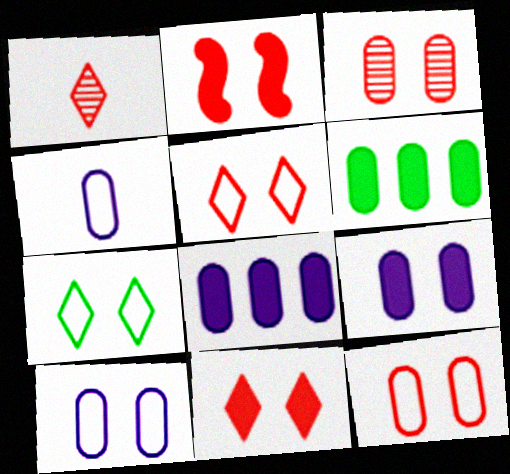[[2, 3, 5], 
[3, 4, 6]]